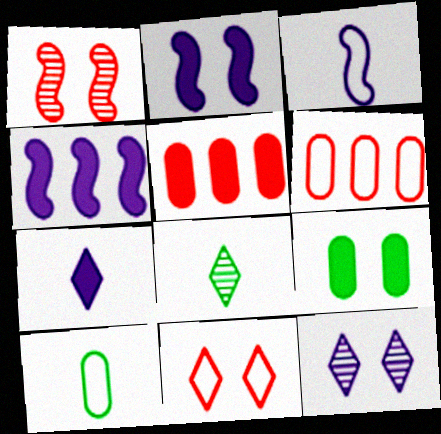[[2, 6, 8]]